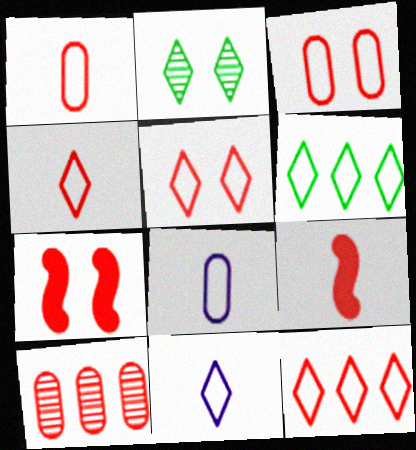[[4, 5, 12], 
[4, 7, 10], 
[5, 6, 11], 
[5, 9, 10]]